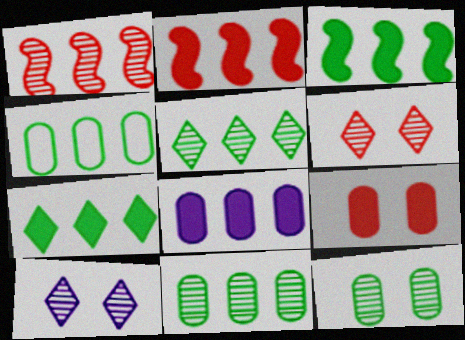[[2, 7, 8], 
[3, 4, 5]]